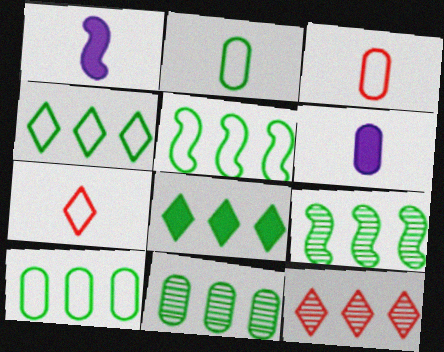[[4, 5, 10], 
[5, 8, 11], 
[8, 9, 10]]